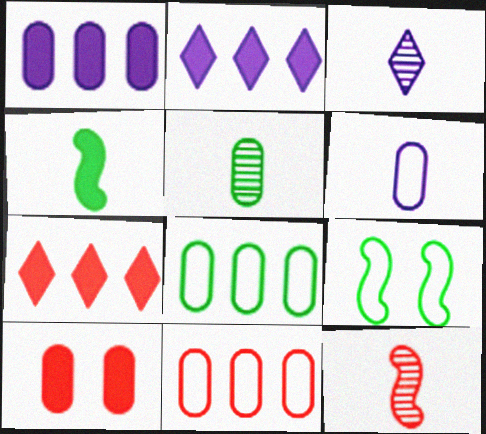[[2, 4, 10], 
[3, 5, 12]]